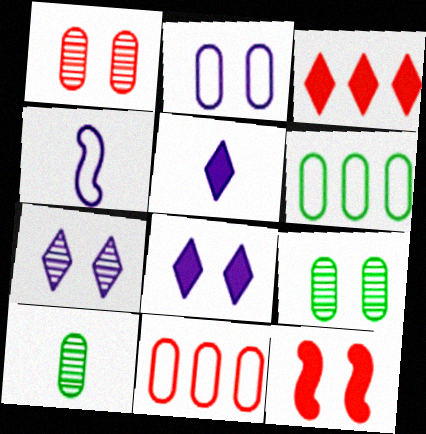[[3, 4, 9]]